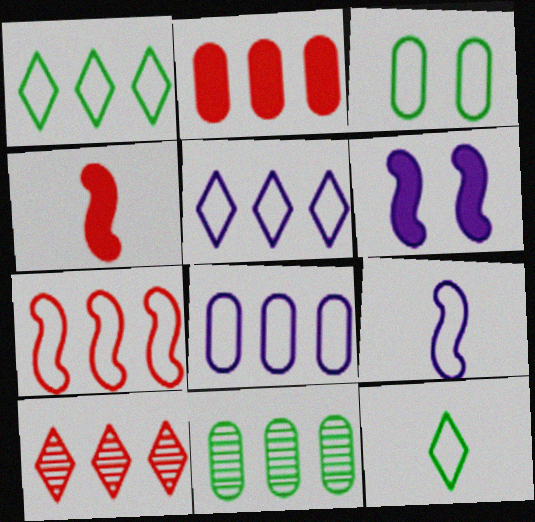[[1, 7, 8], 
[2, 7, 10], 
[2, 8, 11]]